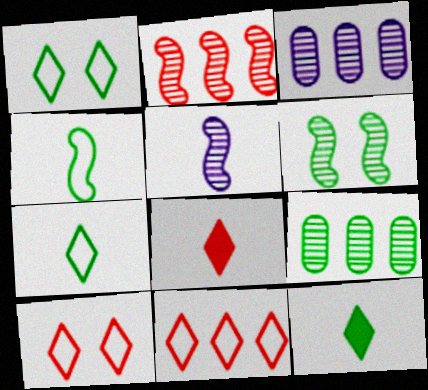[[2, 5, 6]]